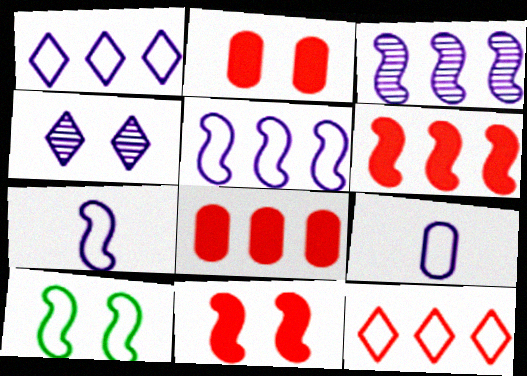[[2, 4, 10], 
[9, 10, 12]]